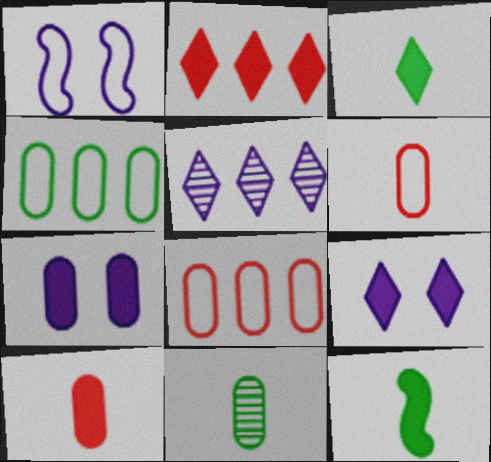[[1, 2, 11], 
[2, 3, 9], 
[2, 7, 12], 
[7, 8, 11]]